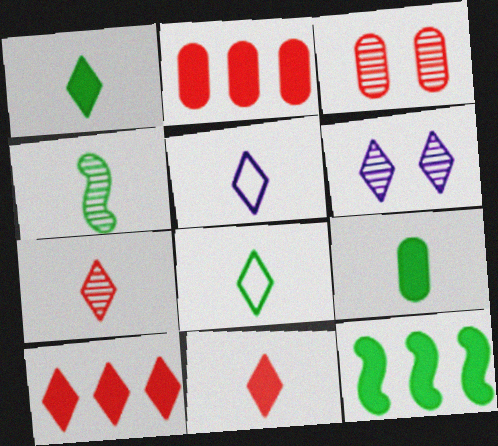[[1, 5, 7], 
[3, 5, 12], 
[4, 8, 9], 
[6, 8, 10]]